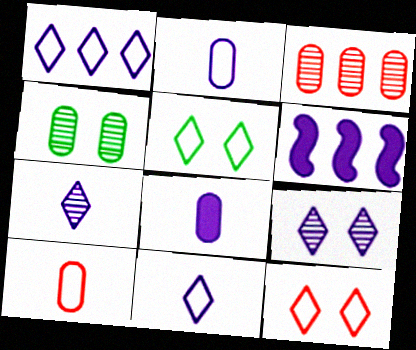[[2, 6, 9]]